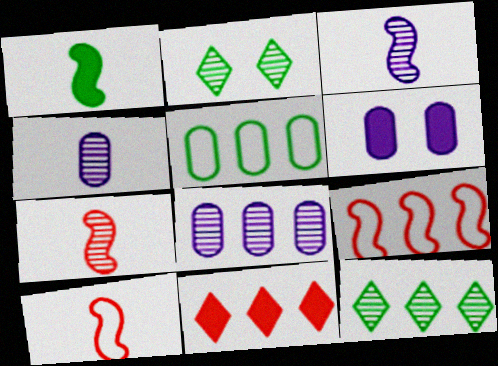[[1, 2, 5], 
[1, 3, 10], 
[1, 6, 11], 
[2, 7, 8], 
[6, 10, 12]]